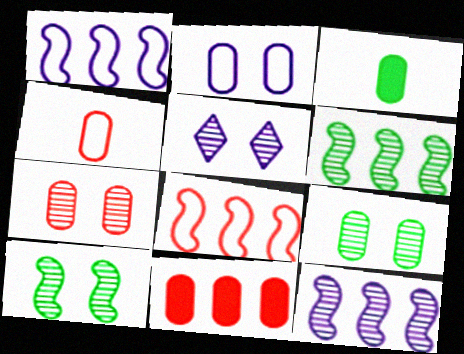[[3, 5, 8], 
[4, 7, 11], 
[5, 7, 10]]